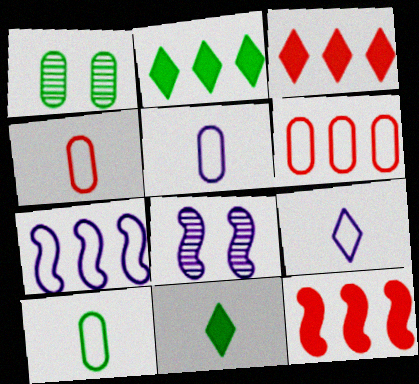[[1, 9, 12], 
[2, 4, 8], 
[3, 8, 10], 
[4, 5, 10], 
[6, 8, 11]]